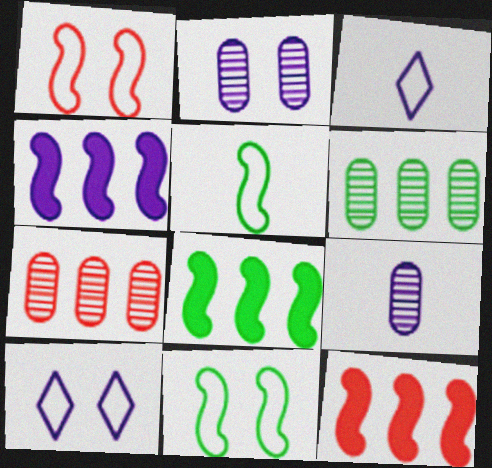[[2, 3, 4], 
[4, 8, 12], 
[4, 9, 10]]